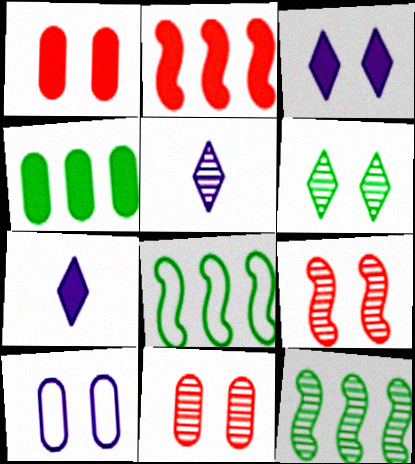[[1, 5, 8], 
[5, 11, 12], 
[7, 8, 11]]